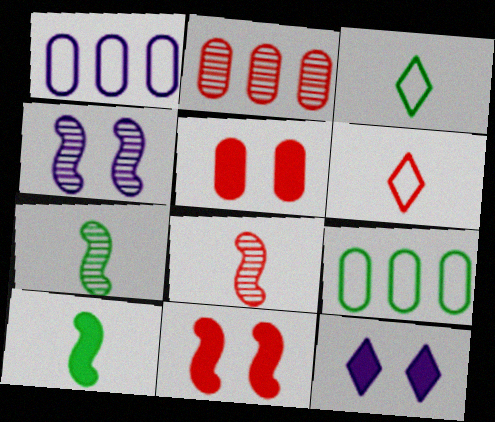[[2, 6, 11], 
[8, 9, 12]]